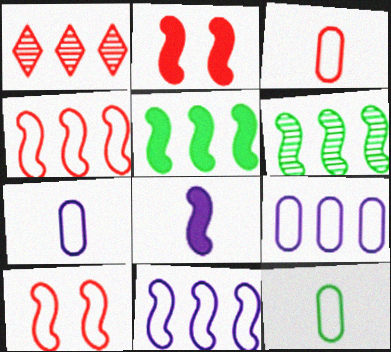[[1, 2, 3], 
[1, 5, 9], 
[2, 5, 8], 
[3, 7, 12], 
[6, 8, 10]]